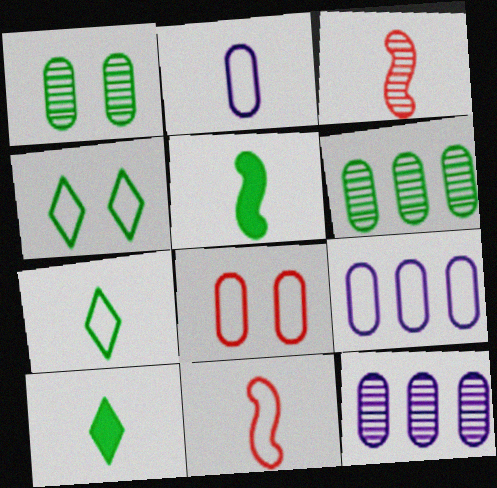[[2, 3, 10], 
[2, 7, 11], 
[4, 5, 6], 
[4, 9, 11]]